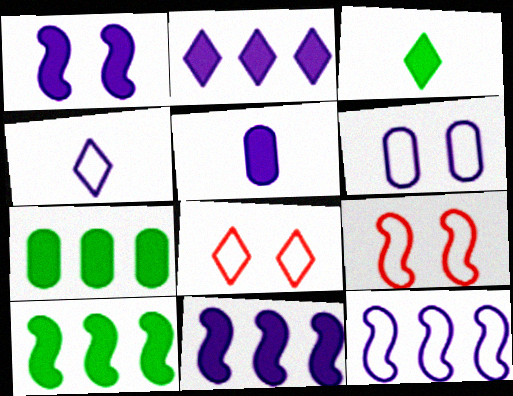[[1, 2, 5], 
[4, 6, 12]]